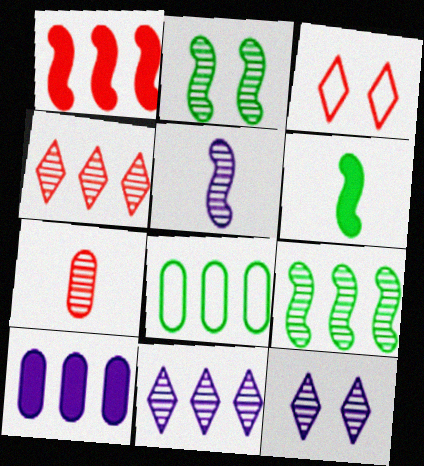[[1, 3, 7], 
[1, 8, 11], 
[2, 7, 11], 
[7, 9, 12]]